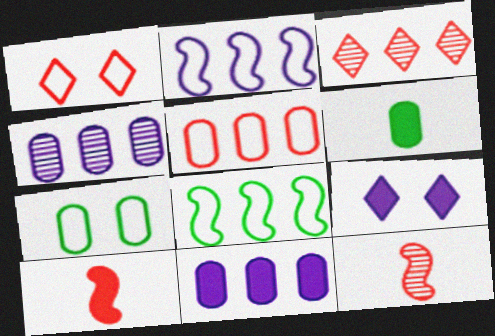[[3, 8, 11]]